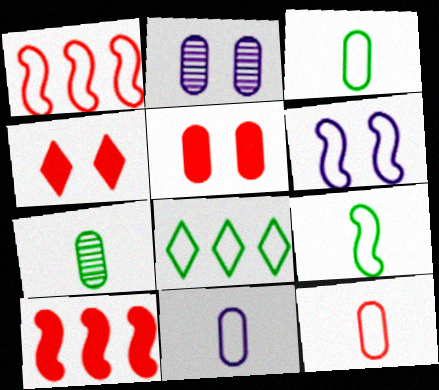[[1, 6, 9], 
[3, 11, 12], 
[6, 8, 12]]